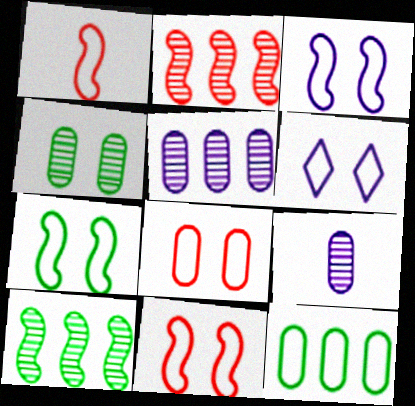[[1, 6, 12], 
[3, 7, 11], 
[6, 7, 8]]